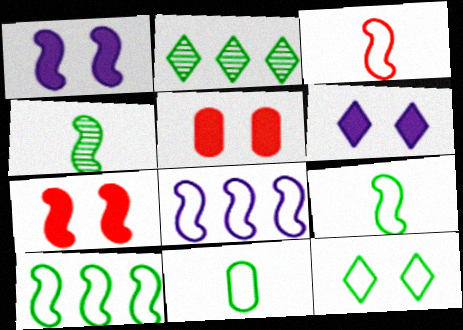[[4, 7, 8], 
[10, 11, 12]]